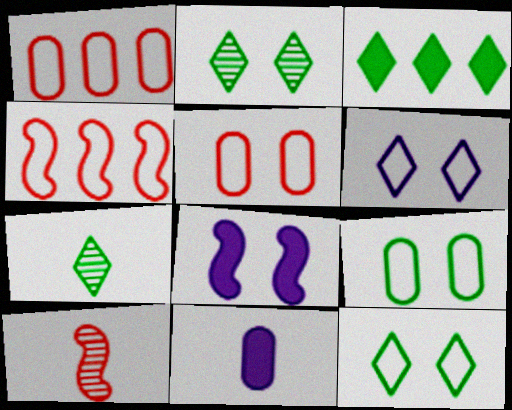[[1, 7, 8], 
[2, 4, 11], 
[2, 5, 8], 
[3, 7, 12]]